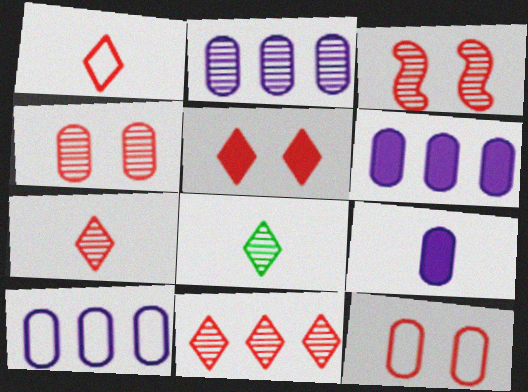[[1, 5, 11], 
[2, 3, 8], 
[2, 6, 10], 
[3, 5, 12]]